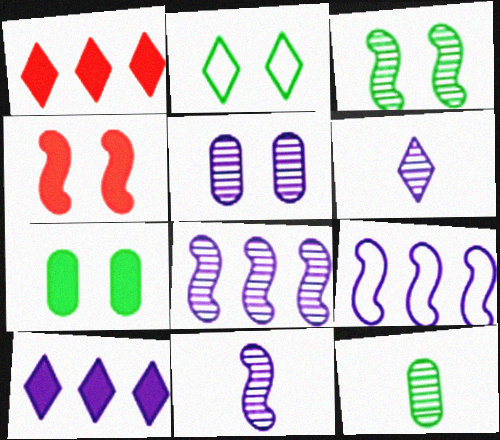[[1, 2, 6], 
[2, 3, 7], 
[2, 4, 5], 
[5, 6, 8]]